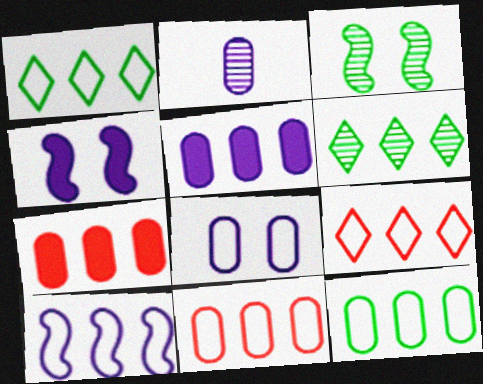[[1, 10, 11], 
[2, 5, 8], 
[6, 7, 10], 
[9, 10, 12]]